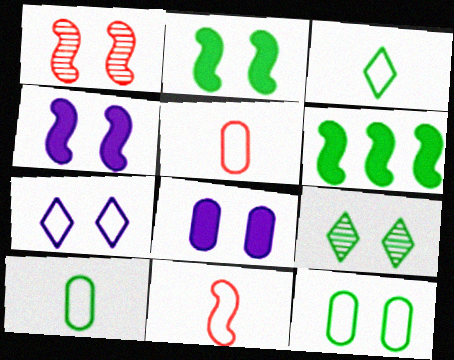[[2, 9, 12], 
[6, 9, 10]]